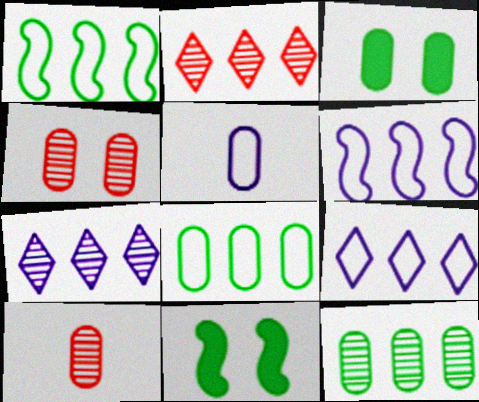[[2, 5, 11], 
[9, 10, 11]]